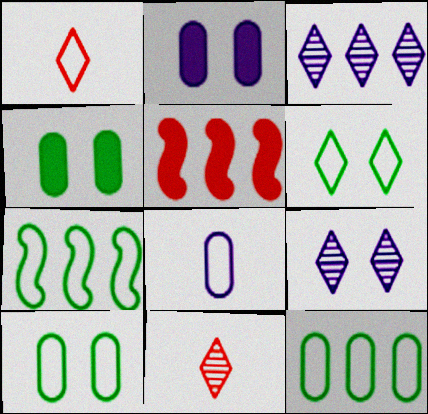[[2, 7, 11], 
[3, 5, 12]]